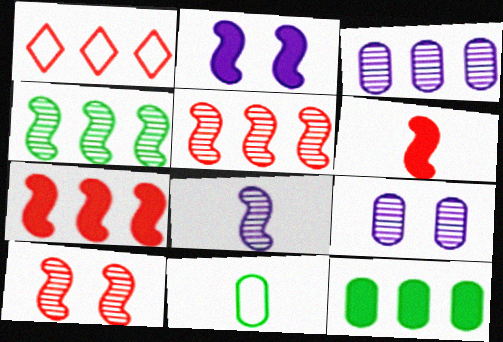[[4, 8, 10]]